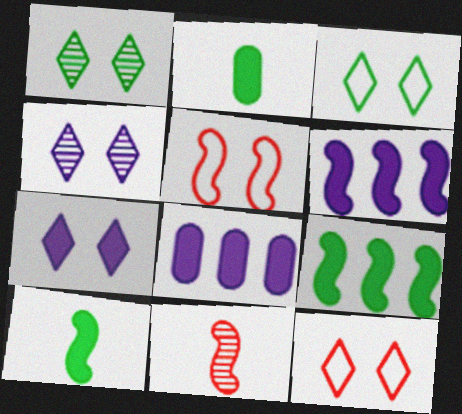[[1, 7, 12], 
[3, 8, 11]]